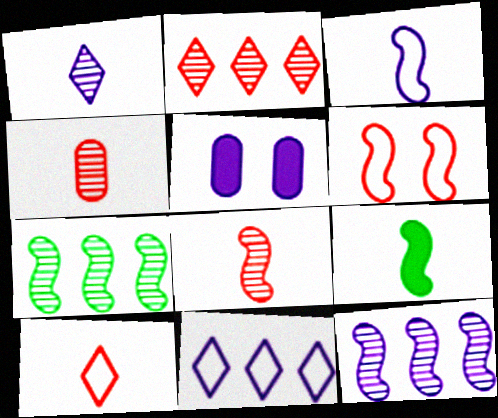[[3, 8, 9], 
[5, 7, 10], 
[6, 9, 12]]